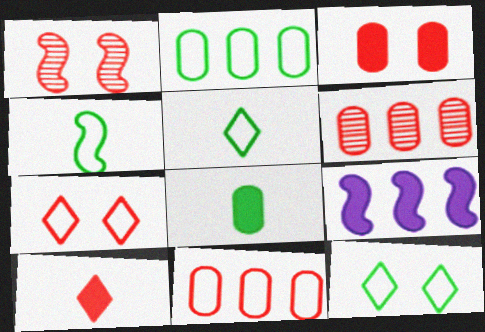[[1, 3, 7], 
[1, 4, 9], 
[1, 10, 11], 
[2, 4, 12]]